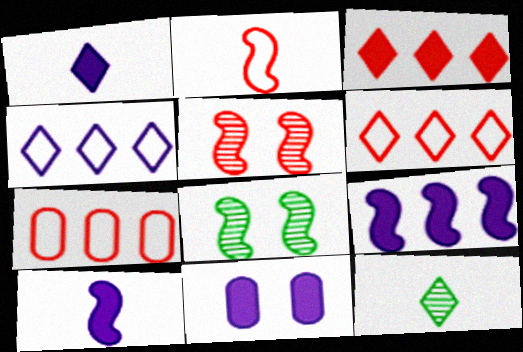[[1, 7, 8], 
[1, 9, 11], 
[2, 8, 9]]